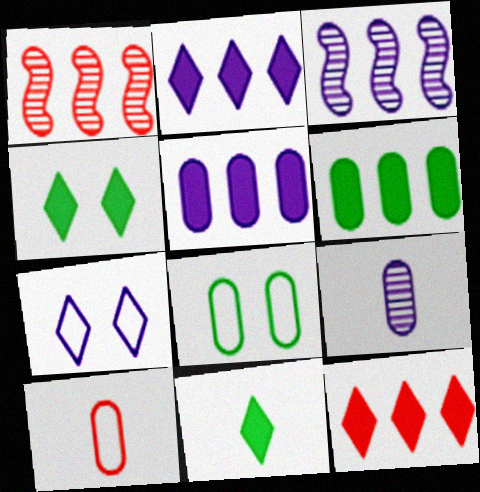[[3, 4, 10]]